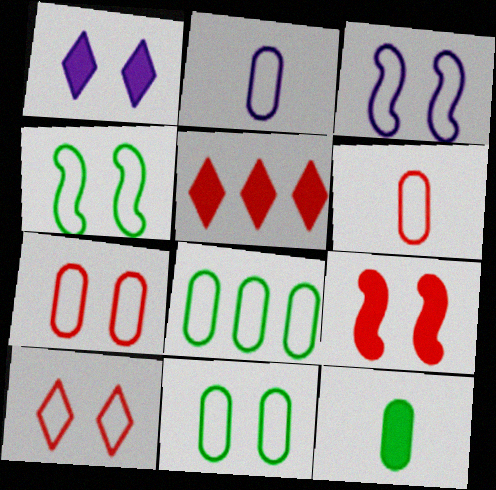[[2, 7, 8], 
[3, 10, 11]]